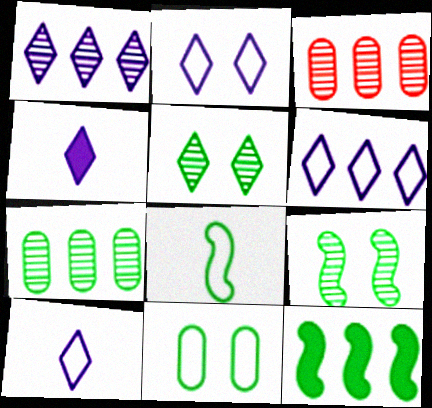[[1, 2, 4], 
[2, 6, 10], 
[3, 6, 12], 
[8, 9, 12]]